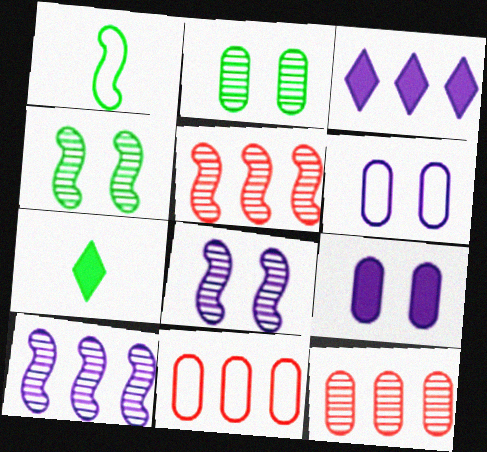[[5, 6, 7], 
[7, 8, 11]]